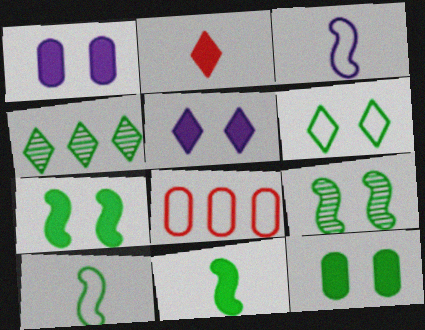[[3, 6, 8], 
[4, 10, 12], 
[6, 9, 12]]